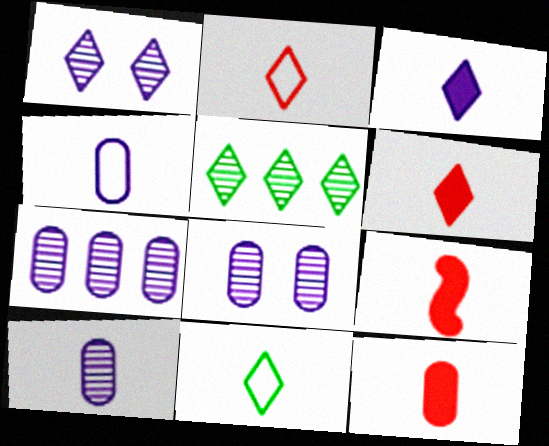[[6, 9, 12], 
[7, 8, 10], 
[9, 10, 11]]